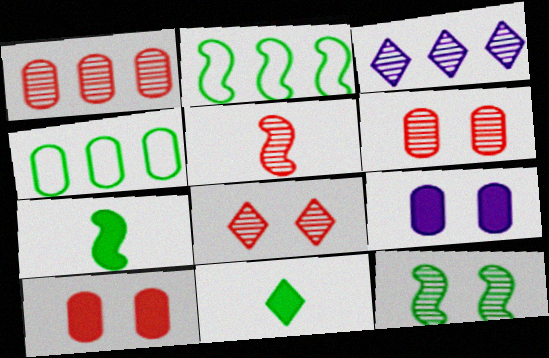[[1, 5, 8], 
[2, 7, 12], 
[4, 11, 12]]